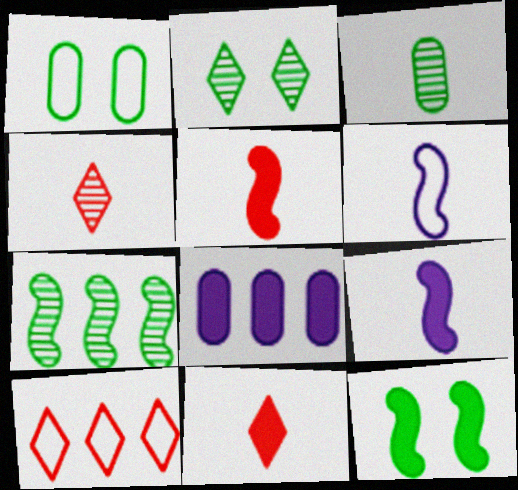[[1, 2, 12], 
[1, 6, 10], 
[2, 3, 7], 
[3, 6, 11], 
[7, 8, 10], 
[8, 11, 12]]